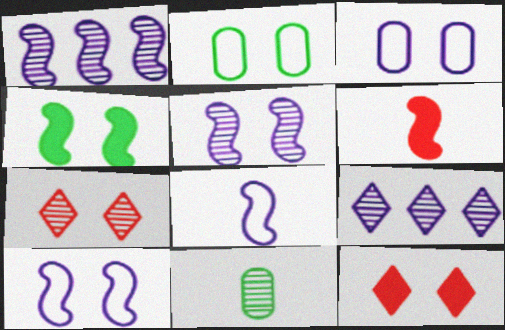[[1, 7, 11], 
[2, 5, 12], 
[2, 6, 9], 
[3, 4, 7]]